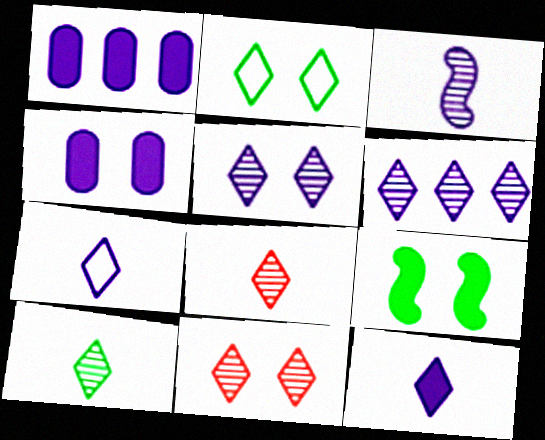[[6, 10, 11]]